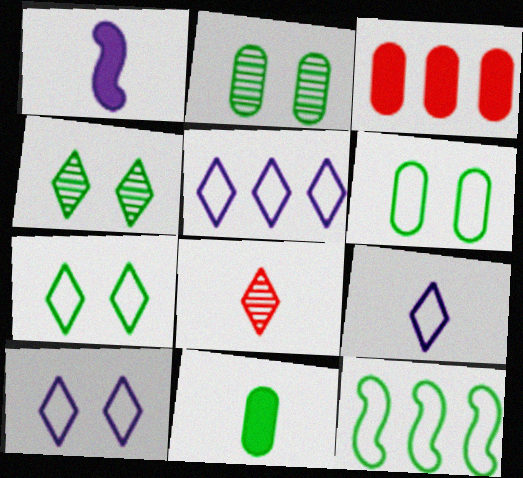[[4, 11, 12], 
[5, 9, 10]]